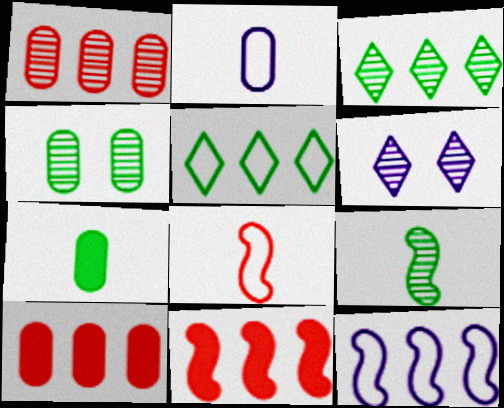[[1, 6, 9], 
[2, 4, 10], 
[3, 4, 9], 
[3, 10, 12]]